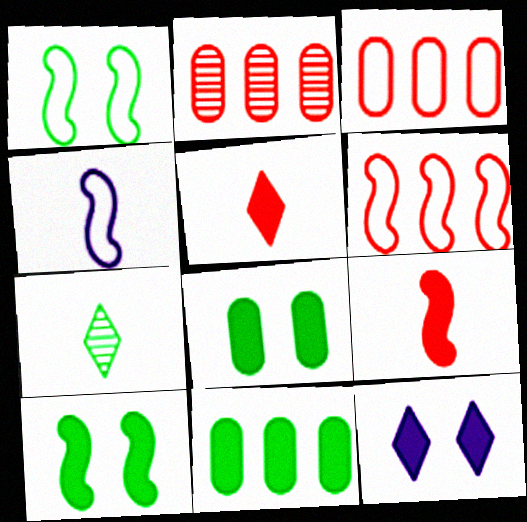[[1, 4, 6], 
[1, 7, 11], 
[9, 11, 12]]